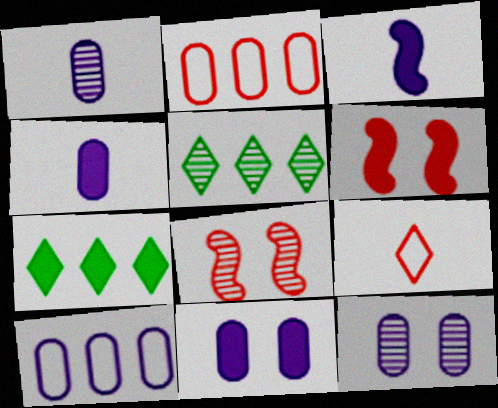[[1, 5, 8], 
[1, 10, 11], 
[4, 6, 7], 
[4, 10, 12]]